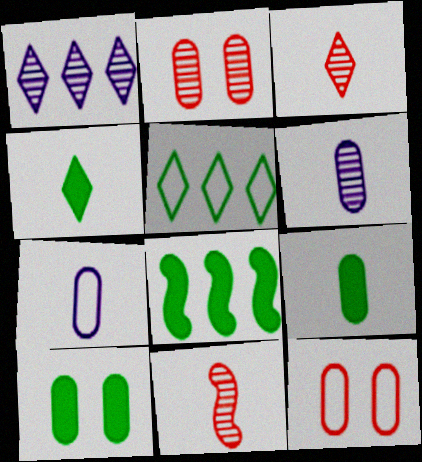[[4, 7, 11], 
[4, 8, 10]]